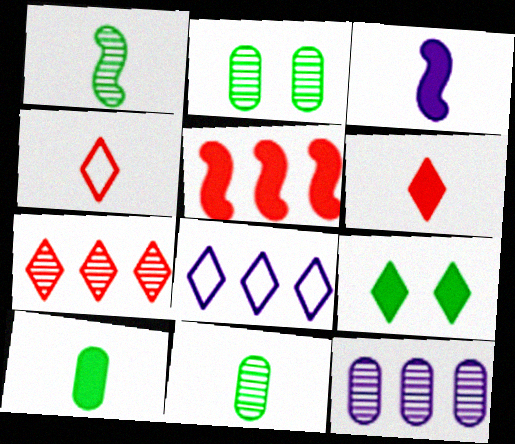[[3, 4, 11], 
[3, 6, 10]]